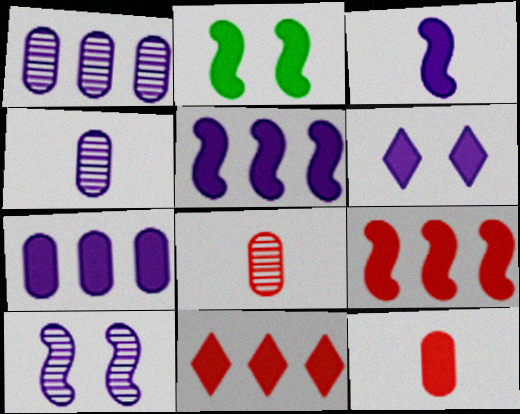[[2, 3, 9], 
[3, 6, 7]]